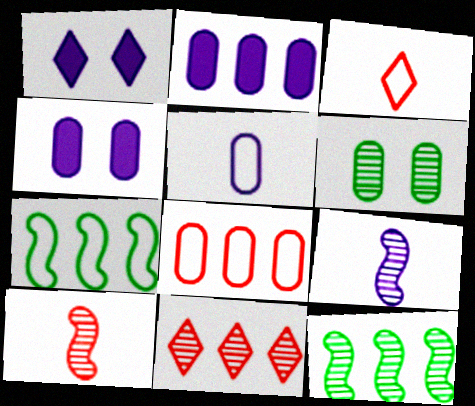[[2, 7, 11], 
[3, 4, 12], 
[6, 9, 11]]